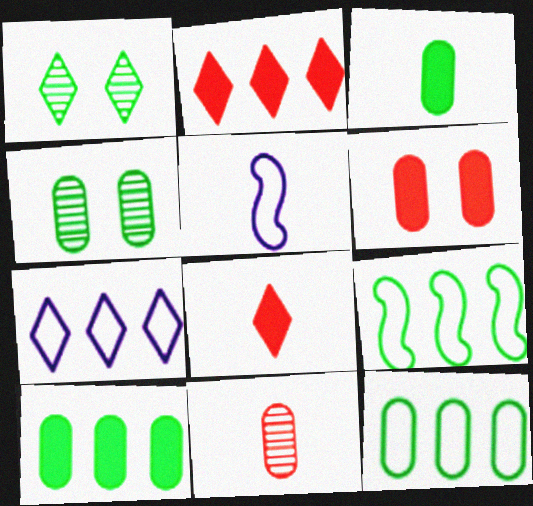[[1, 3, 9], 
[1, 7, 8], 
[2, 4, 5], 
[3, 4, 12]]